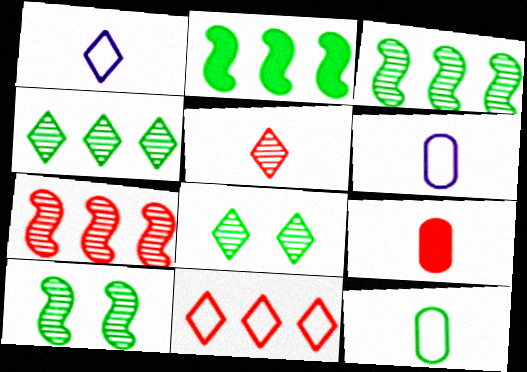[[2, 8, 12]]